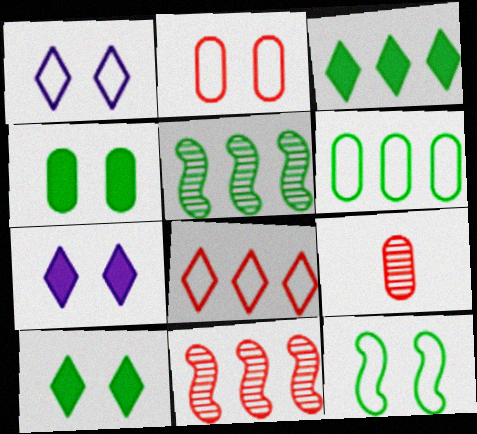[[1, 2, 12], 
[3, 5, 6]]